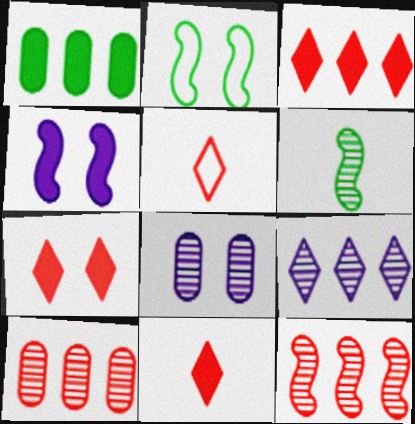[[1, 4, 11], 
[2, 7, 8], 
[3, 7, 11]]